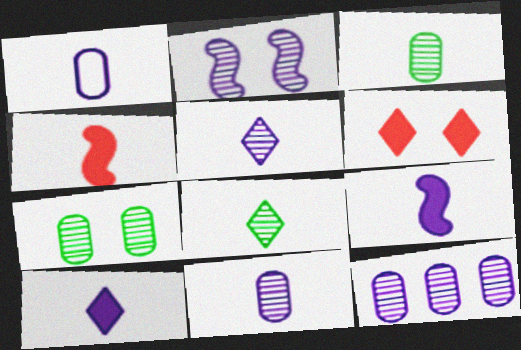[[1, 4, 8], 
[1, 5, 9], 
[2, 5, 12]]